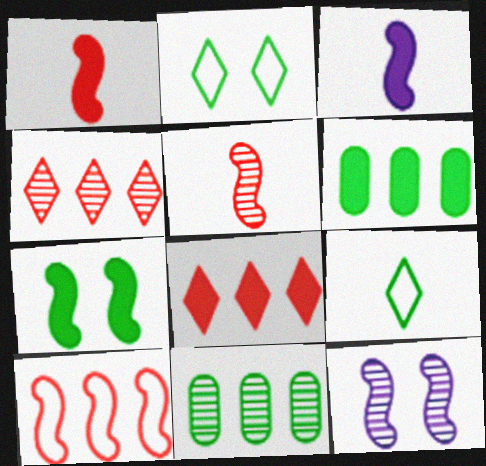[[7, 9, 11]]